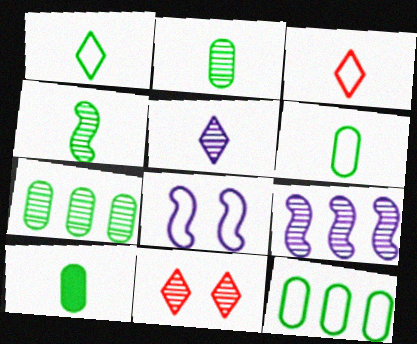[[1, 4, 10], 
[2, 6, 10], 
[2, 9, 11], 
[3, 8, 12]]